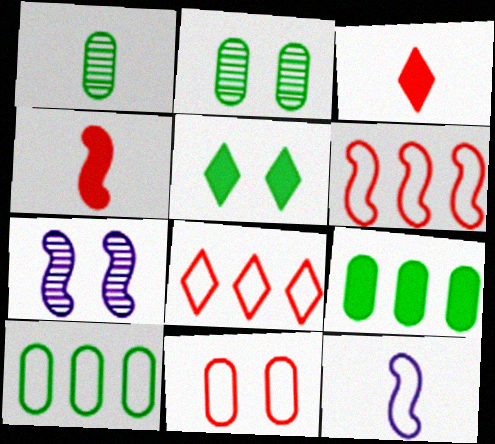[[1, 3, 12], 
[3, 7, 10], 
[5, 7, 11]]